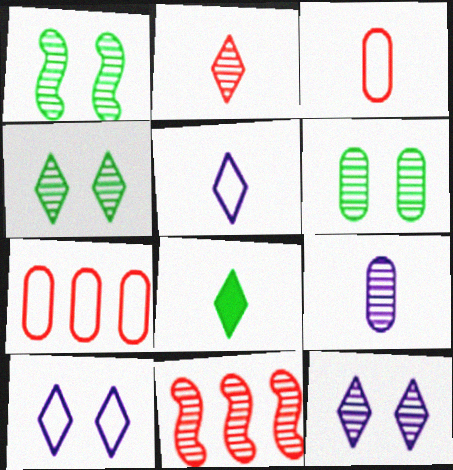[[1, 4, 6], 
[2, 5, 8], 
[4, 9, 11]]